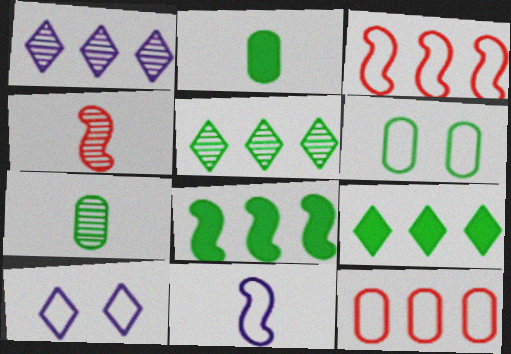[[1, 8, 12]]